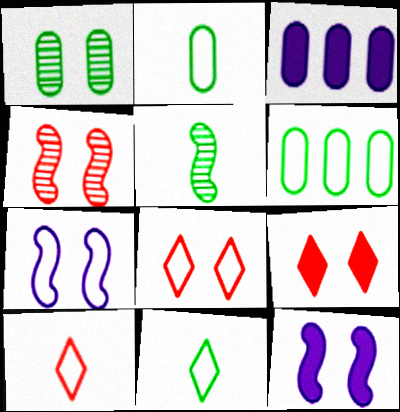[[1, 7, 9], 
[1, 8, 12], 
[3, 4, 11], 
[3, 5, 8], 
[6, 7, 10]]